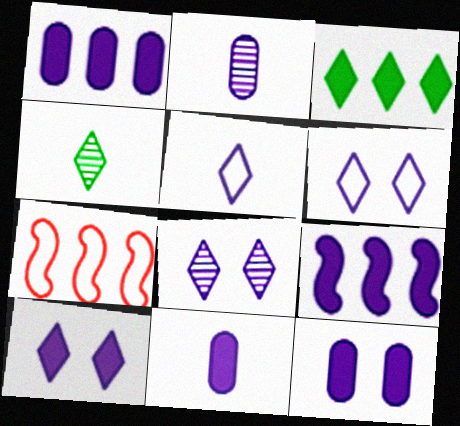[[1, 11, 12], 
[2, 6, 9], 
[4, 7, 12], 
[6, 8, 10], 
[9, 10, 11]]